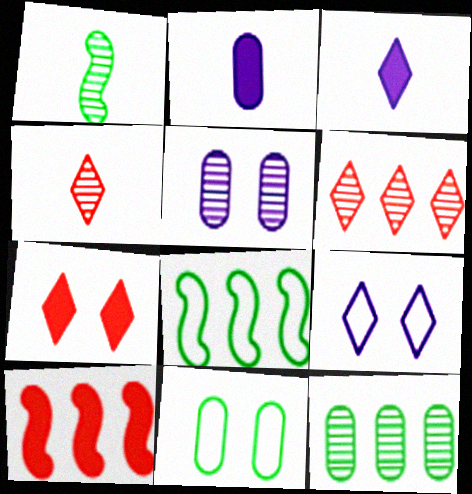[[1, 5, 6]]